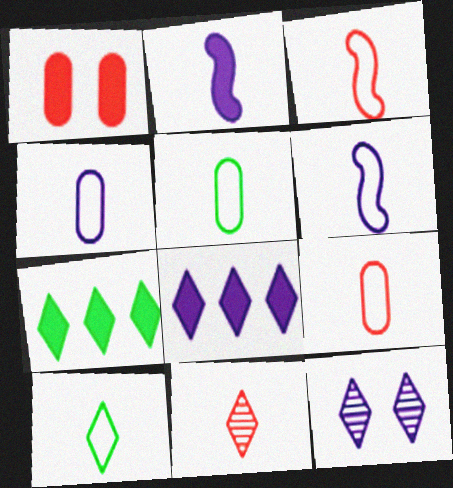[[1, 2, 7], 
[2, 5, 11], 
[3, 4, 10], 
[4, 5, 9], 
[6, 9, 10]]